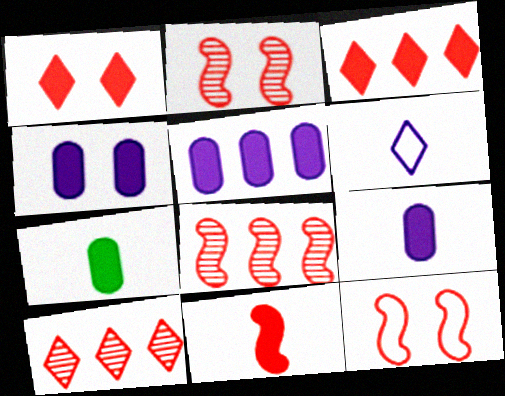[[4, 5, 9], 
[8, 11, 12]]